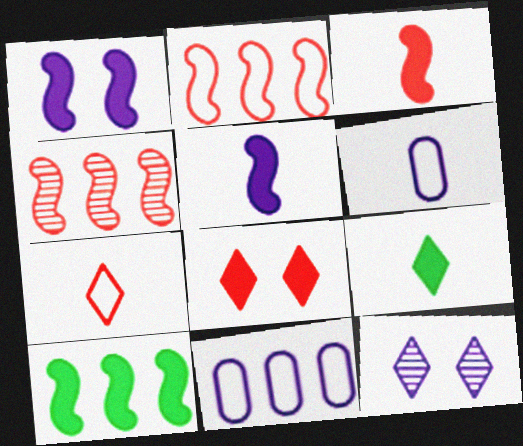[[1, 3, 10], 
[5, 11, 12]]